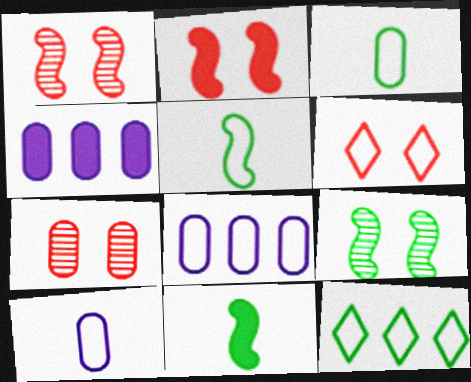[[2, 6, 7], 
[3, 4, 7], 
[5, 6, 8]]